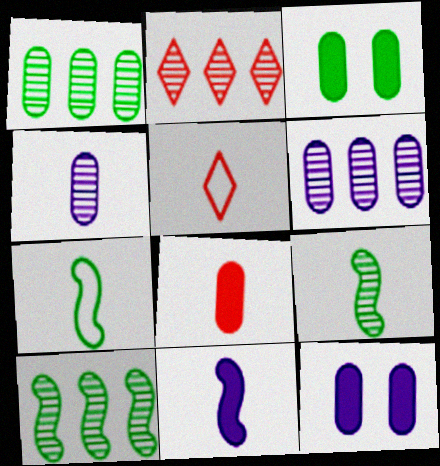[[2, 6, 10], 
[2, 7, 12], 
[5, 10, 12]]